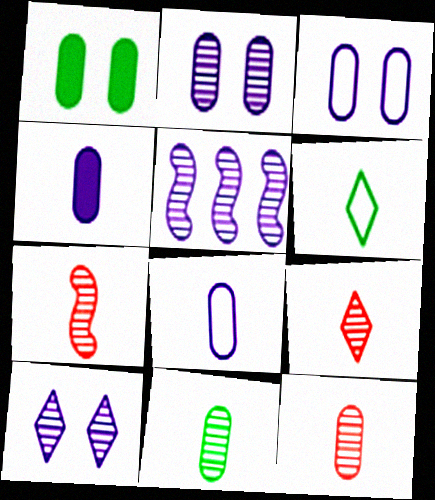[[4, 6, 7], 
[7, 9, 12]]